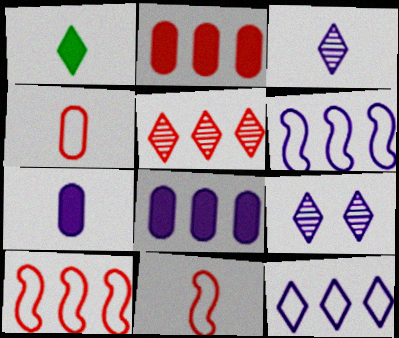[[2, 5, 10], 
[6, 7, 9]]